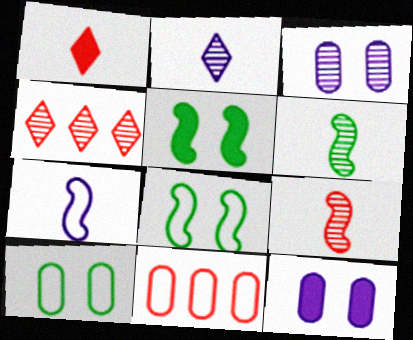[[2, 5, 11], 
[3, 4, 6]]